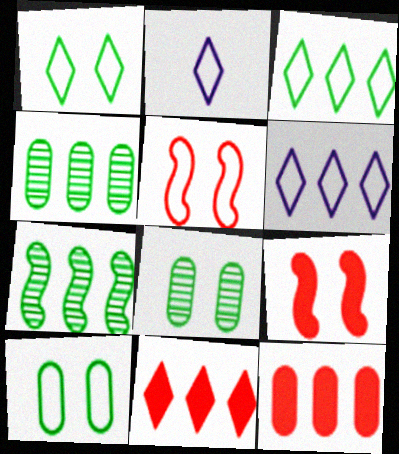[[2, 4, 9], 
[6, 7, 12]]